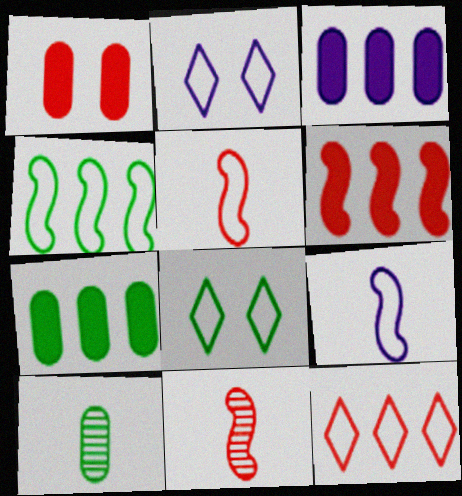[[1, 11, 12], 
[2, 6, 10], 
[2, 7, 11], 
[3, 8, 11]]